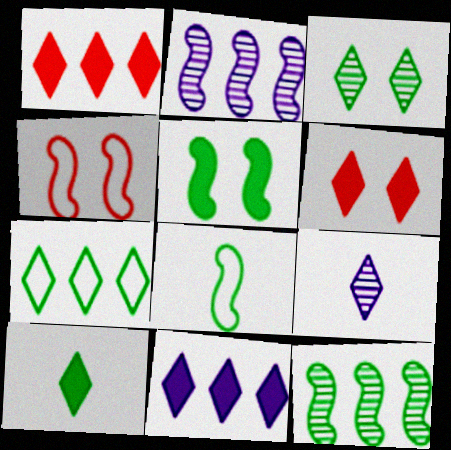[[3, 7, 10], 
[5, 8, 12], 
[6, 7, 9], 
[6, 10, 11]]